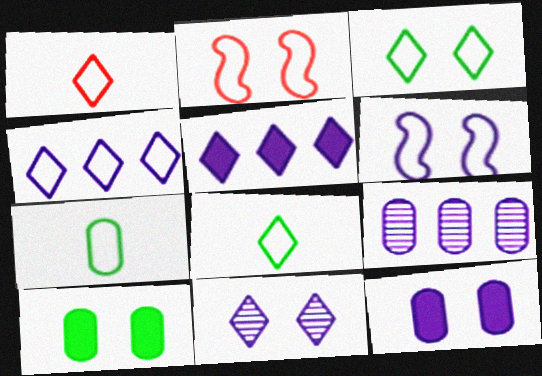[[1, 3, 4], 
[2, 4, 7], 
[2, 10, 11], 
[6, 11, 12]]